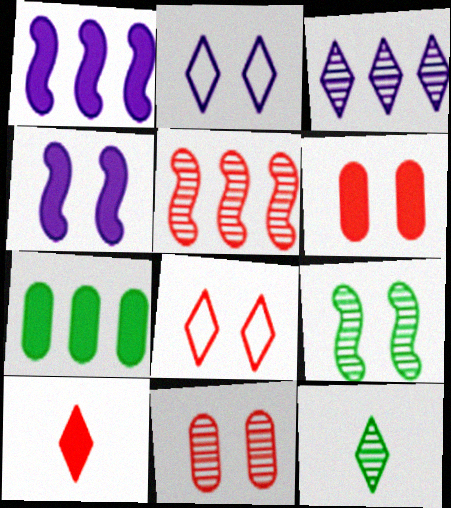[[2, 6, 9], 
[4, 7, 10]]